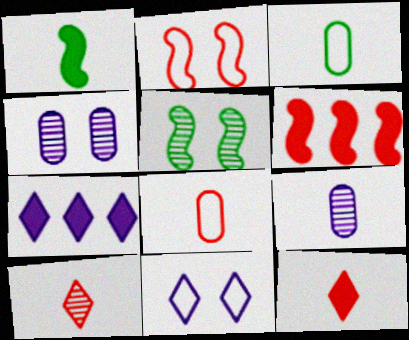[[5, 7, 8]]